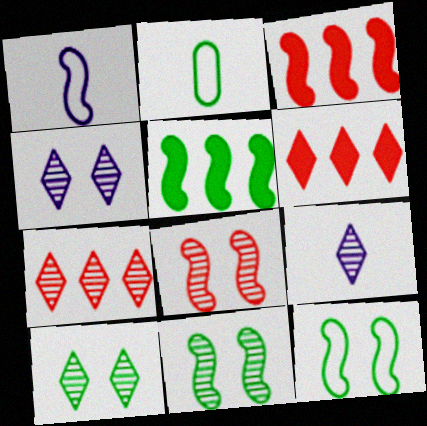[[1, 3, 11], 
[1, 5, 8], 
[2, 3, 4], 
[2, 5, 10], 
[7, 9, 10]]